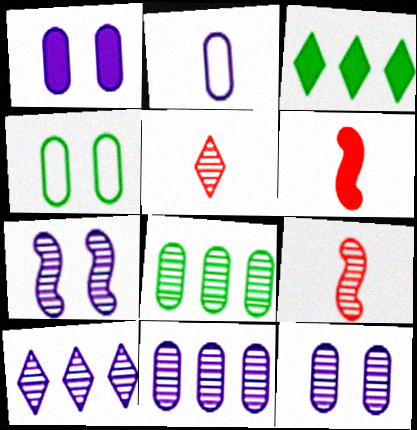[[1, 2, 11], 
[1, 3, 6], 
[4, 6, 10], 
[5, 7, 8]]